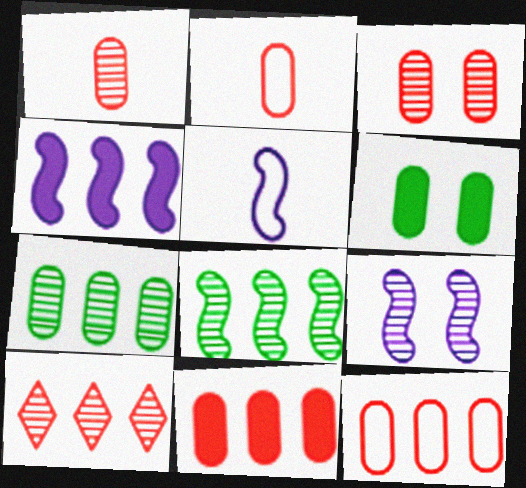[[2, 3, 11], 
[4, 5, 9], 
[5, 6, 10]]